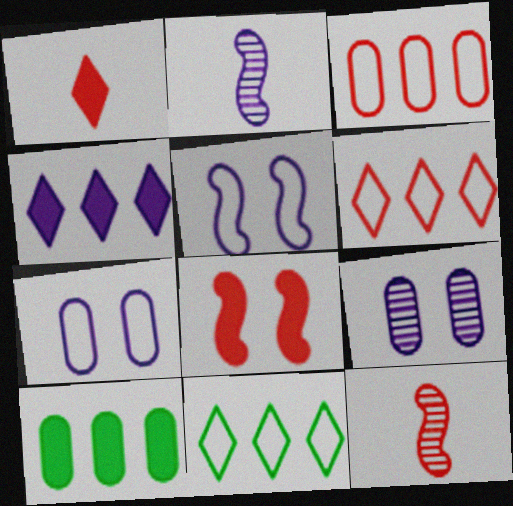[[2, 4, 7]]